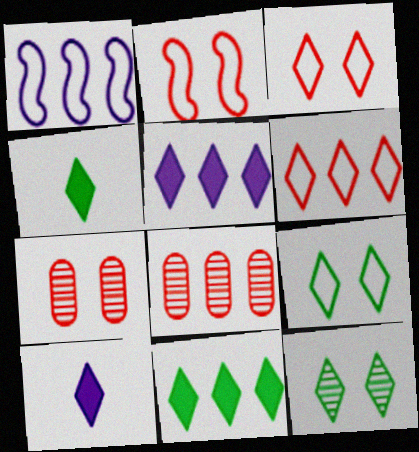[[1, 4, 7], 
[1, 8, 11], 
[6, 10, 12]]